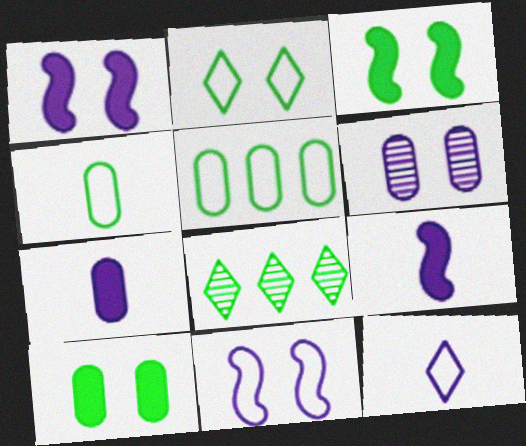[[3, 4, 8]]